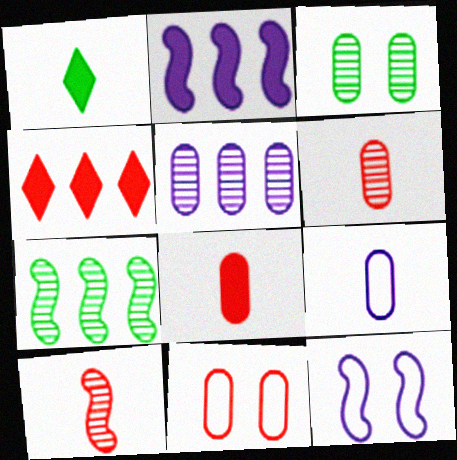[[1, 9, 10], 
[3, 5, 6], 
[4, 10, 11]]